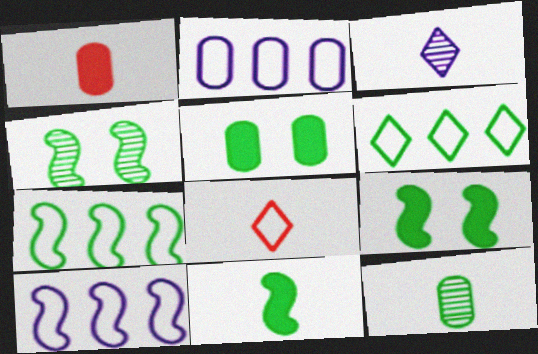[[4, 7, 11], 
[6, 9, 12]]